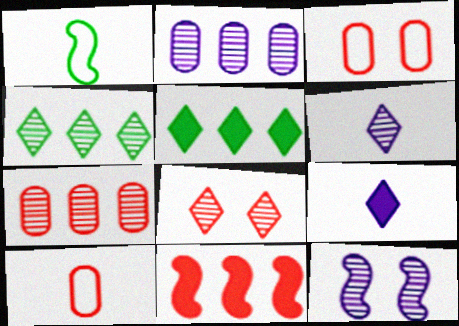[[1, 11, 12], 
[2, 6, 12], 
[4, 6, 8], 
[5, 10, 12], 
[8, 10, 11]]